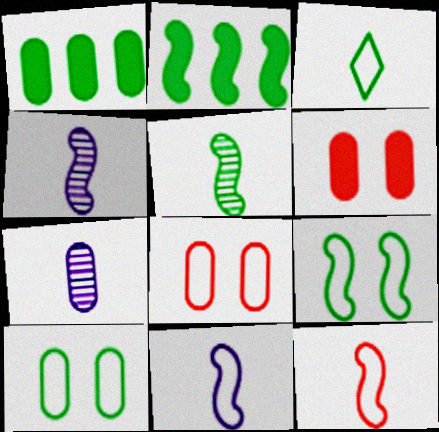[[1, 7, 8], 
[2, 5, 9]]